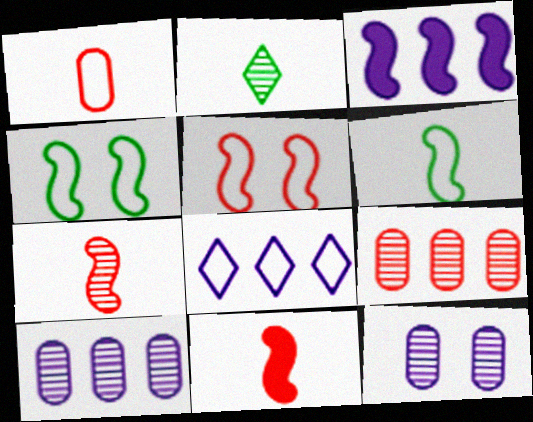[[1, 4, 8], 
[3, 4, 7], 
[3, 8, 10]]